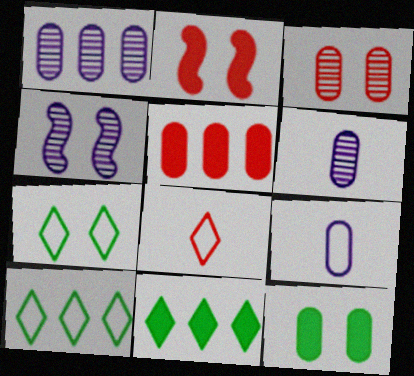[[2, 6, 10]]